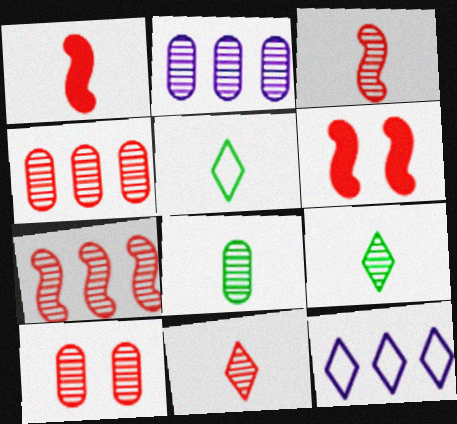[[2, 5, 6], 
[2, 8, 10], 
[6, 8, 12], 
[7, 10, 11]]